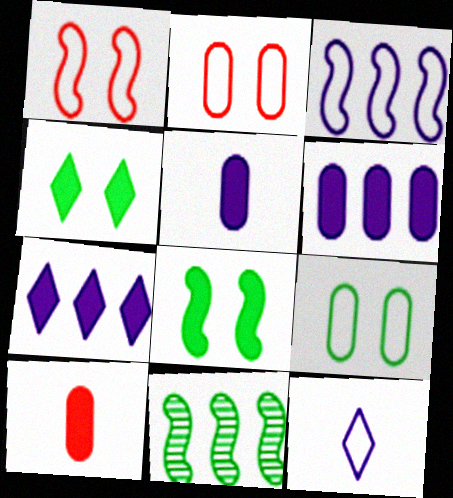[[7, 8, 10]]